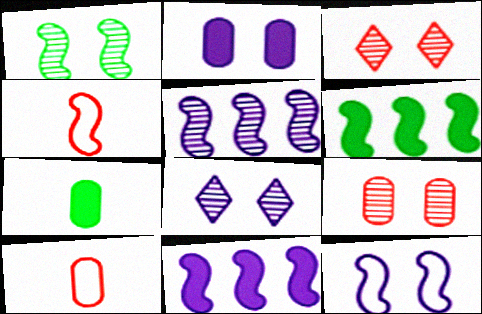[[1, 4, 11], 
[1, 8, 9], 
[2, 8, 12], 
[6, 8, 10]]